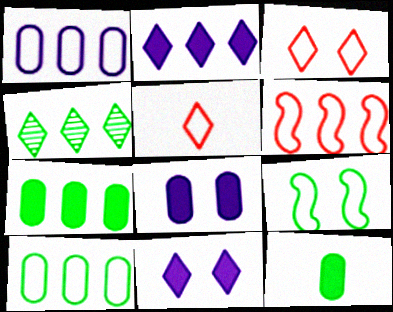[[1, 5, 9], 
[4, 5, 11], 
[4, 9, 12]]